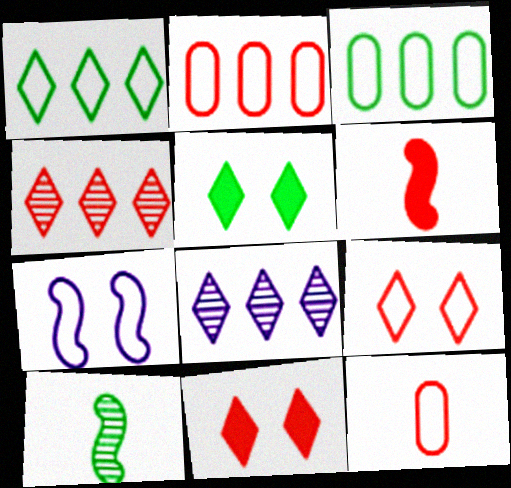[[1, 7, 12], 
[3, 5, 10]]